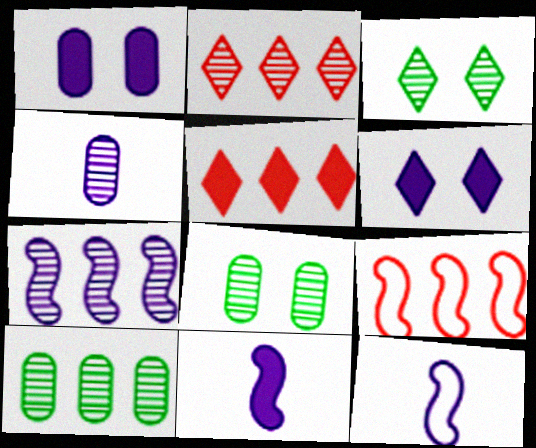[[2, 7, 10], 
[5, 8, 12]]